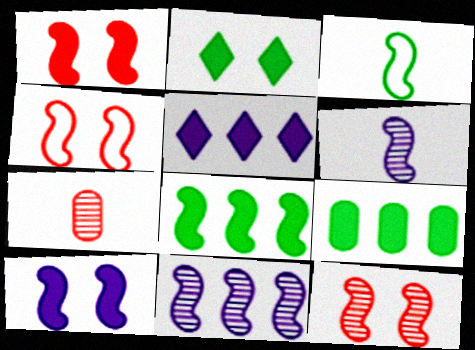[[1, 3, 11], 
[1, 4, 12], 
[4, 6, 8]]